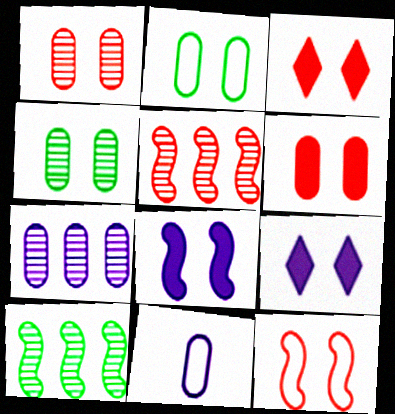[[1, 3, 12], 
[3, 10, 11], 
[4, 9, 12]]